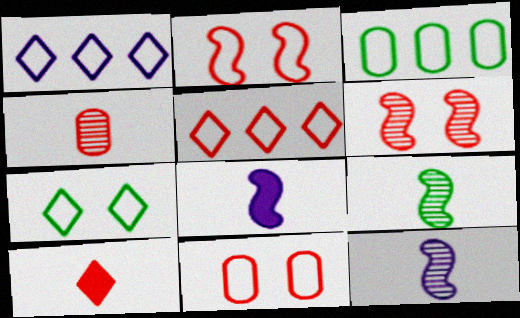[]